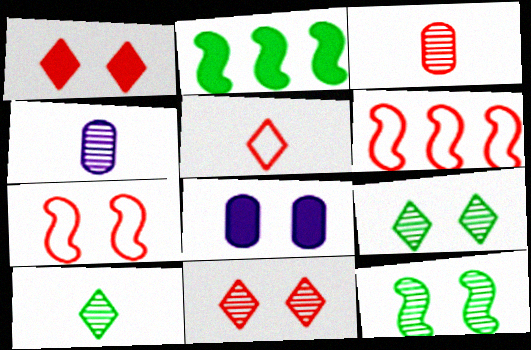[[1, 3, 6], 
[6, 8, 10], 
[7, 8, 9]]